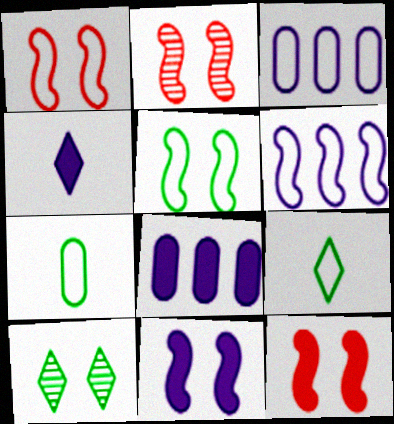[[1, 2, 12], 
[1, 3, 9], 
[2, 5, 11], 
[2, 8, 9], 
[4, 8, 11]]